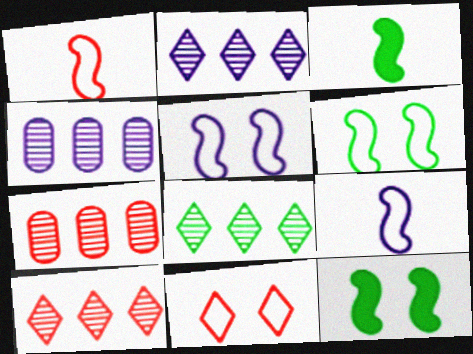[[2, 8, 10], 
[3, 4, 11]]